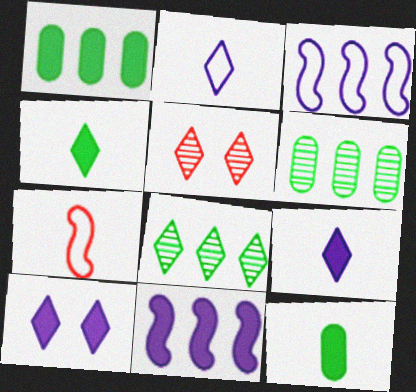[[3, 5, 12], 
[6, 7, 10]]